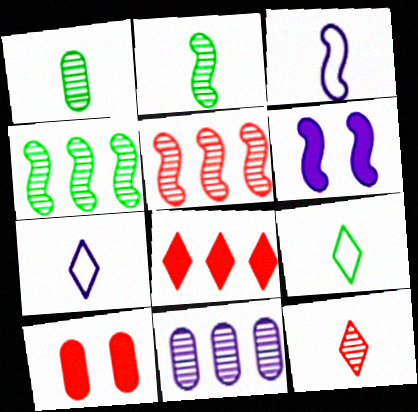[[4, 7, 10], 
[6, 7, 11]]